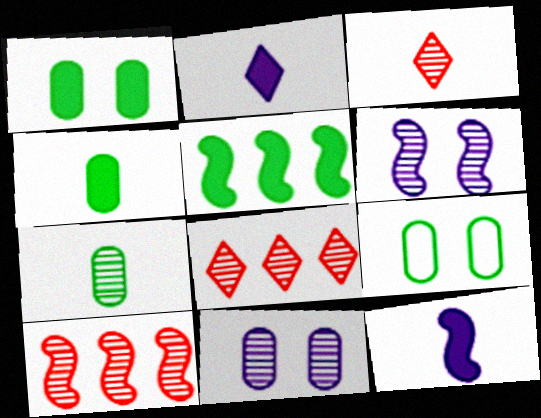[[2, 9, 10], 
[6, 7, 8], 
[8, 9, 12]]